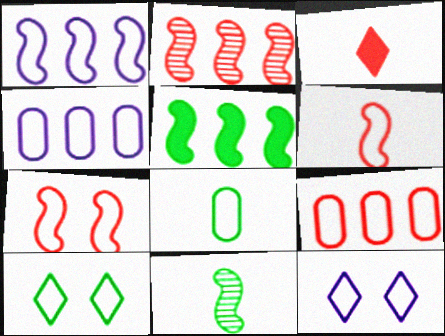[[1, 2, 5], 
[4, 6, 10]]